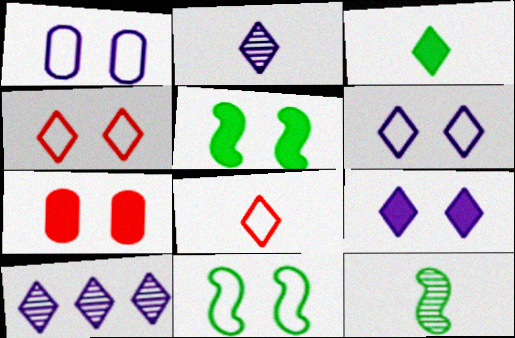[[1, 4, 11], 
[2, 3, 8], 
[3, 4, 10], 
[5, 7, 9]]